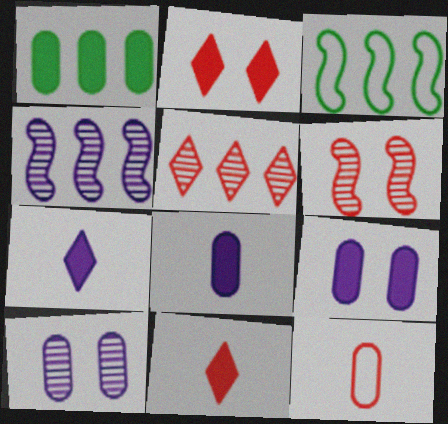[[1, 10, 12], 
[3, 10, 11]]